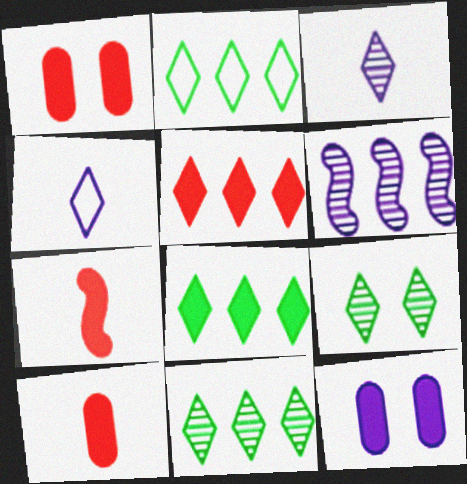[[1, 5, 7], 
[2, 8, 11], 
[4, 5, 9], 
[4, 6, 12], 
[7, 8, 12]]